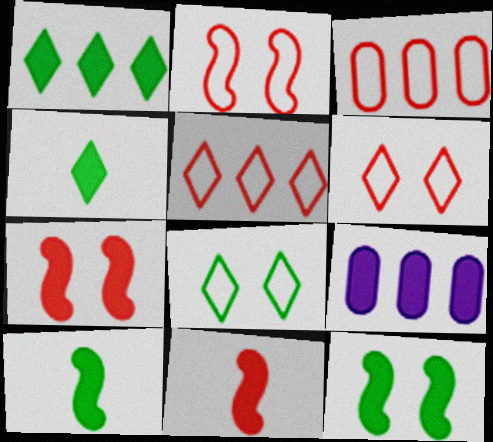[[4, 7, 9]]